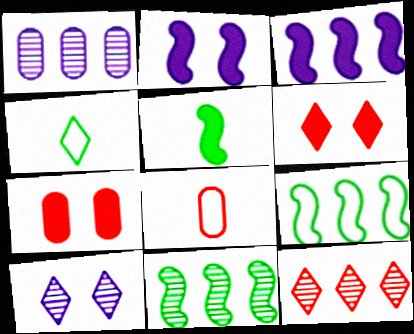[[1, 11, 12]]